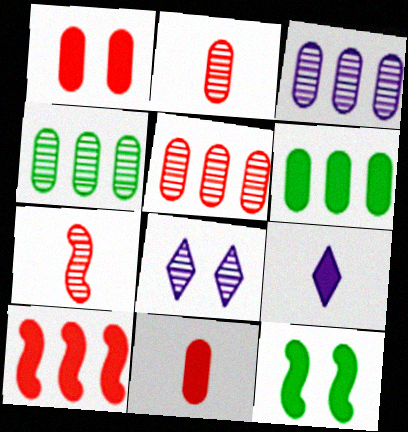[[3, 4, 5], 
[4, 7, 8]]